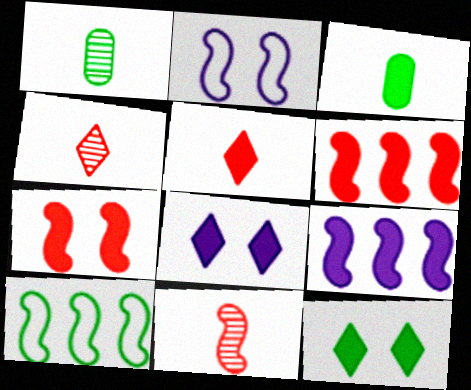[[1, 10, 12], 
[3, 6, 8]]